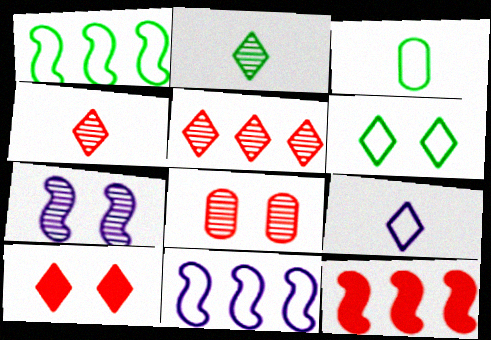[[1, 3, 6]]